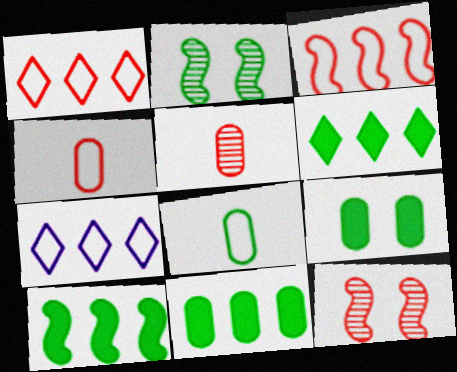[[2, 6, 8], 
[6, 10, 11]]